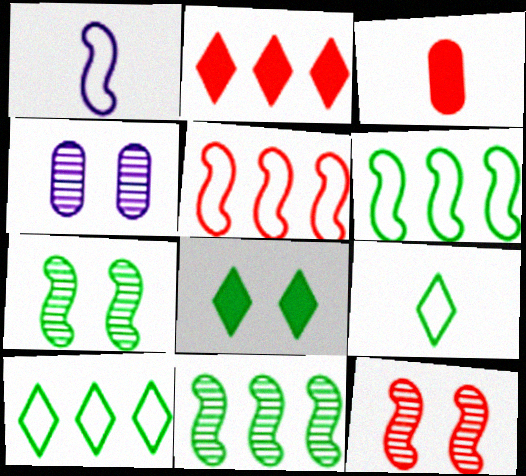[]